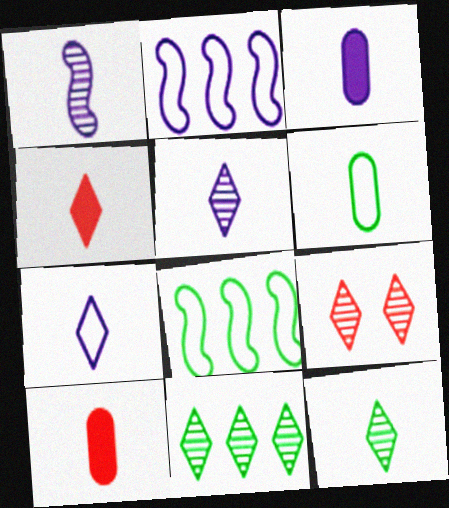[[1, 3, 7], 
[1, 4, 6], 
[3, 8, 9], 
[4, 7, 12], 
[5, 9, 11]]